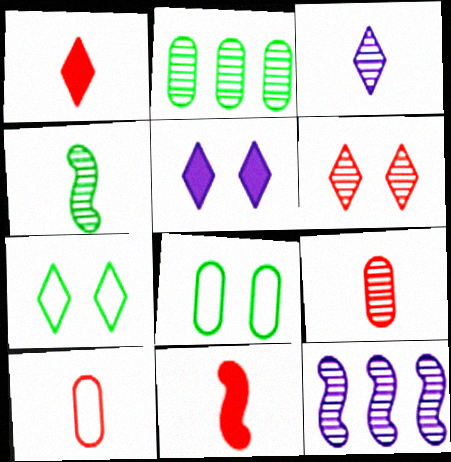[[1, 8, 12], 
[3, 4, 9], 
[5, 6, 7]]